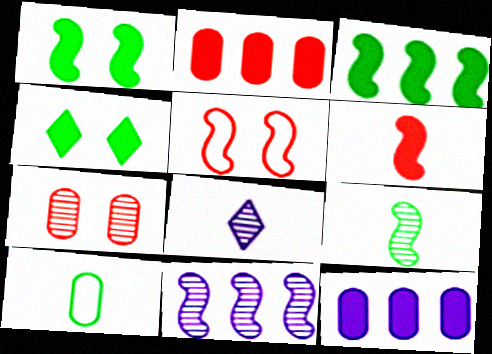[[4, 6, 12], 
[6, 8, 10], 
[7, 10, 12]]